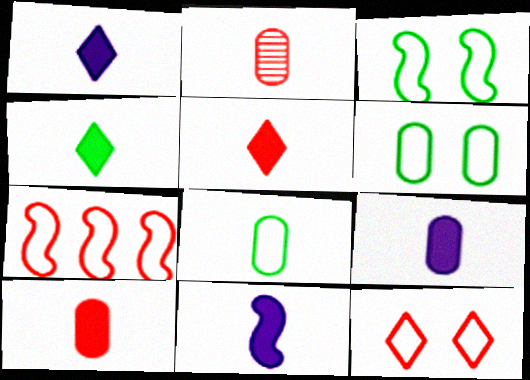[[1, 4, 5], 
[1, 9, 11], 
[2, 8, 9], 
[4, 10, 11]]